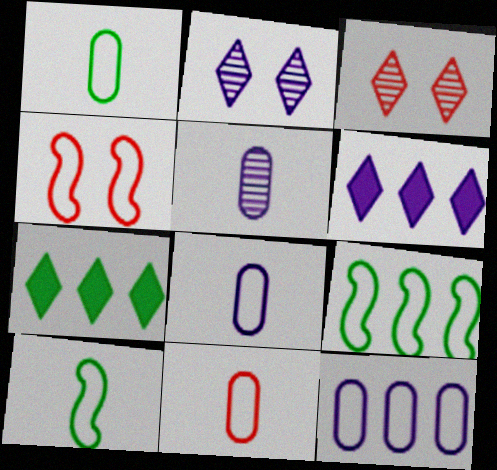[[1, 8, 11], 
[4, 5, 7]]